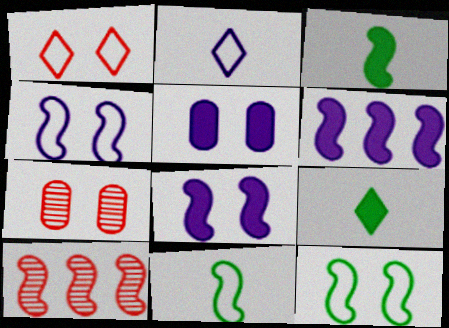[[3, 4, 10], 
[8, 10, 11]]